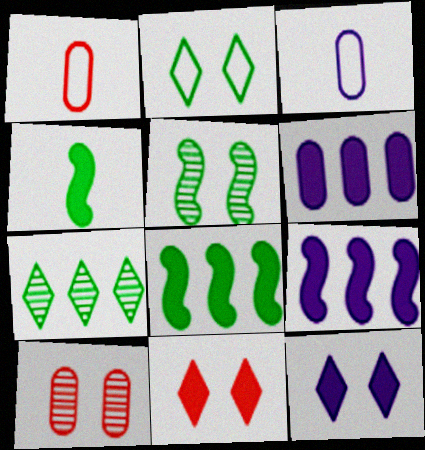[[4, 6, 11]]